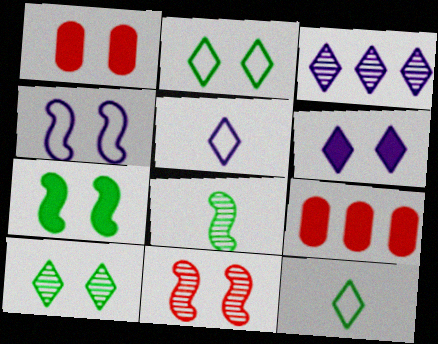[[1, 4, 10], 
[1, 6, 7], 
[3, 5, 6], 
[4, 7, 11]]